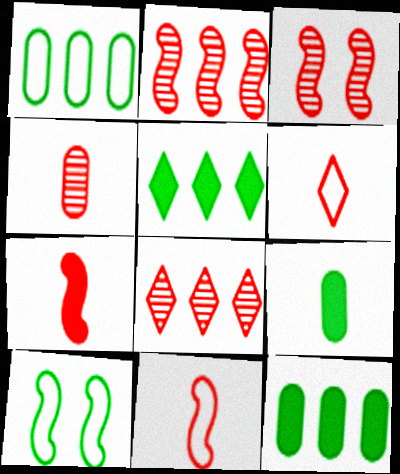[[3, 4, 8], 
[4, 6, 7]]